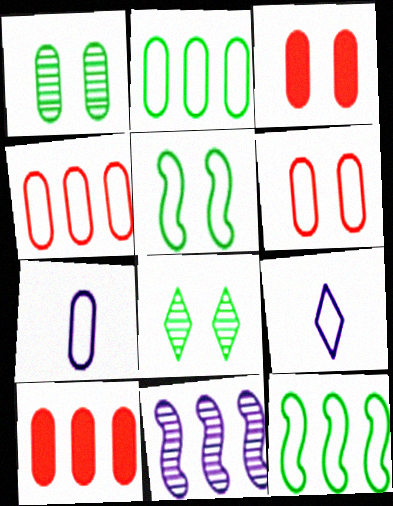[[1, 7, 10], 
[2, 6, 7], 
[4, 5, 9], 
[6, 9, 12]]